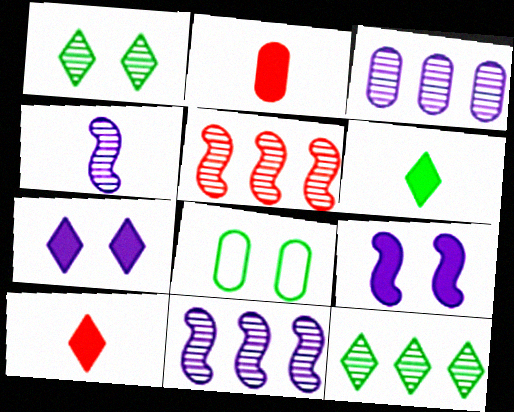[[2, 3, 8], 
[3, 5, 12], 
[8, 10, 11]]